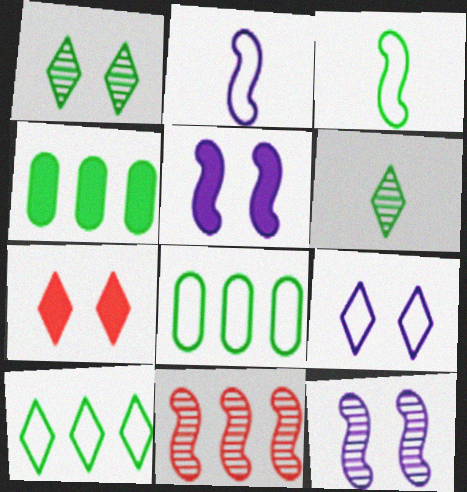[[1, 3, 4], 
[1, 7, 9], 
[3, 5, 11]]